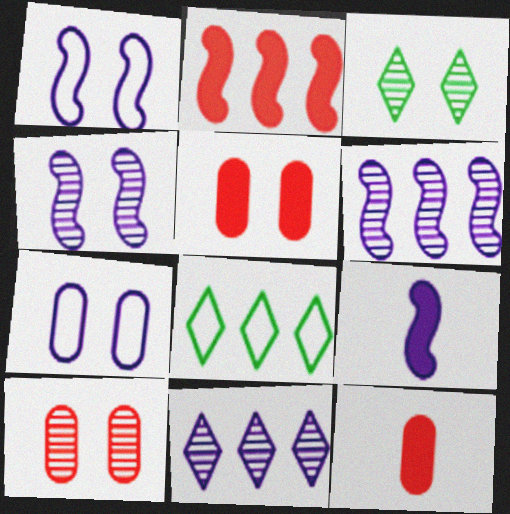[[1, 3, 5], 
[1, 6, 9], 
[3, 4, 10], 
[4, 8, 12], 
[7, 9, 11], 
[8, 9, 10]]